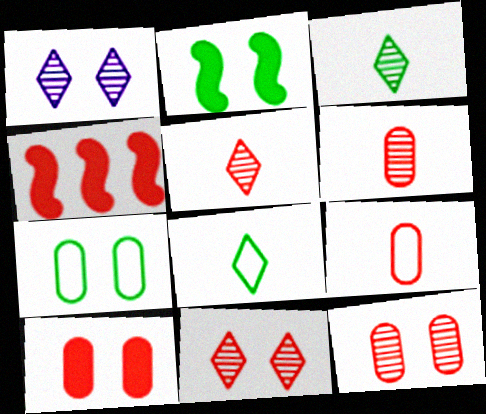[[4, 9, 11]]